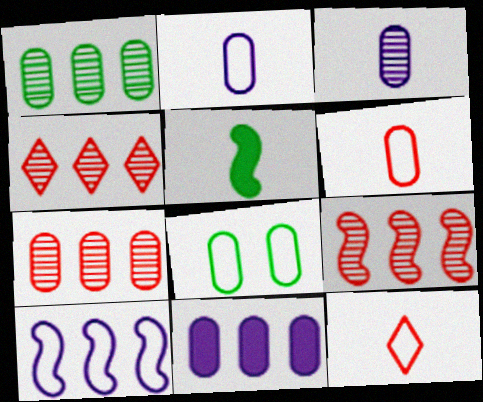[[3, 5, 12], 
[4, 7, 9], 
[8, 10, 12]]